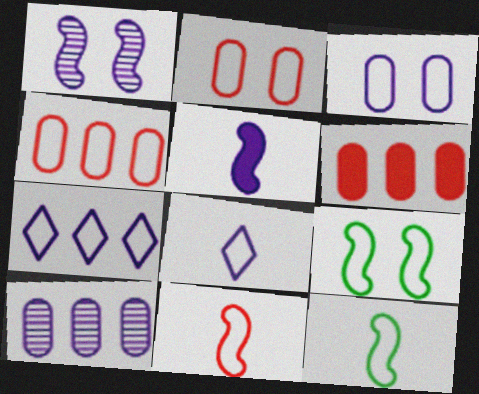[[2, 7, 12], 
[4, 8, 9]]